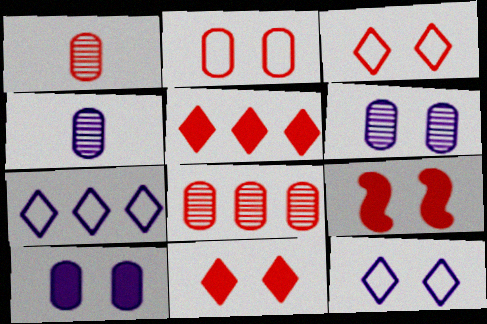[]